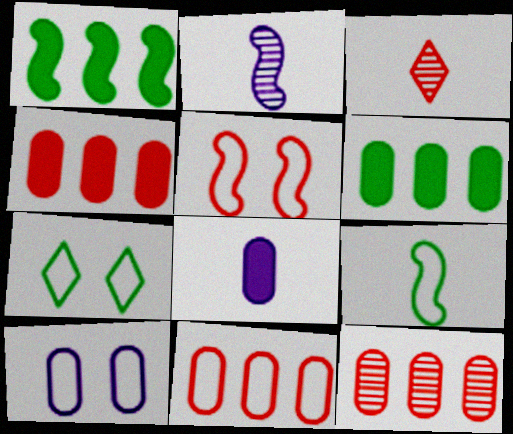[[1, 2, 5], 
[1, 3, 10], 
[2, 4, 7], 
[3, 4, 5], 
[3, 8, 9], 
[4, 11, 12], 
[5, 7, 10]]